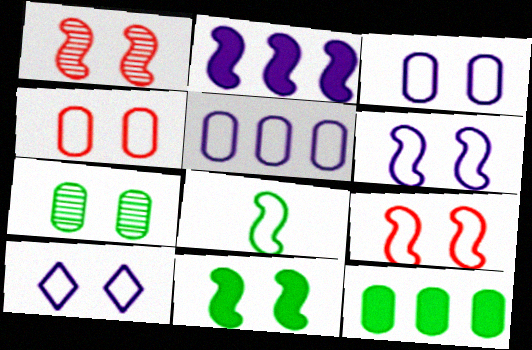[[1, 2, 8], 
[1, 6, 11], 
[3, 6, 10]]